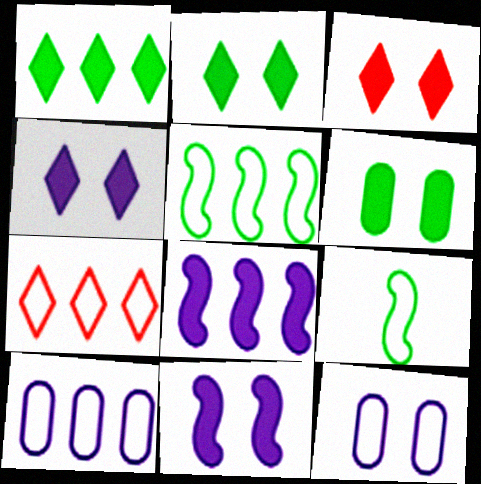[[2, 3, 4], 
[3, 6, 11], 
[5, 7, 10], 
[7, 9, 12]]